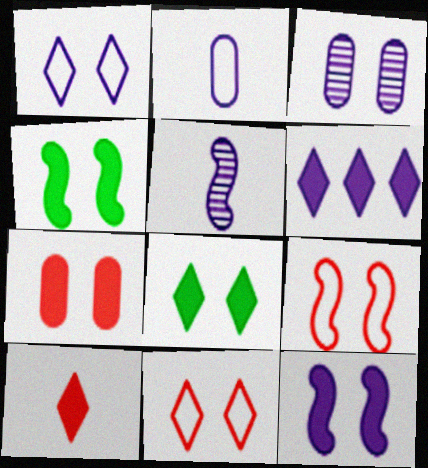[[1, 3, 12], 
[3, 4, 11], 
[3, 8, 9], 
[6, 8, 10], 
[7, 8, 12]]